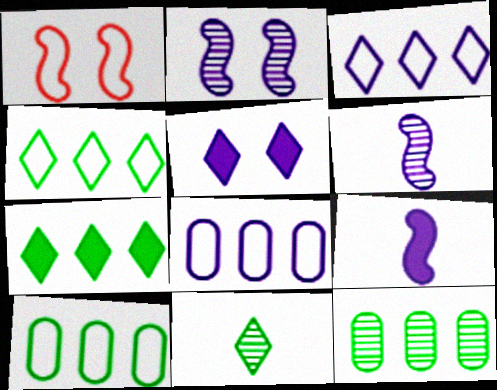[[5, 6, 8]]